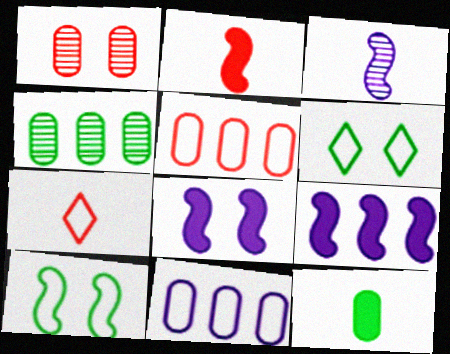[[1, 6, 8], 
[1, 11, 12], 
[3, 7, 12], 
[4, 7, 8], 
[7, 10, 11]]